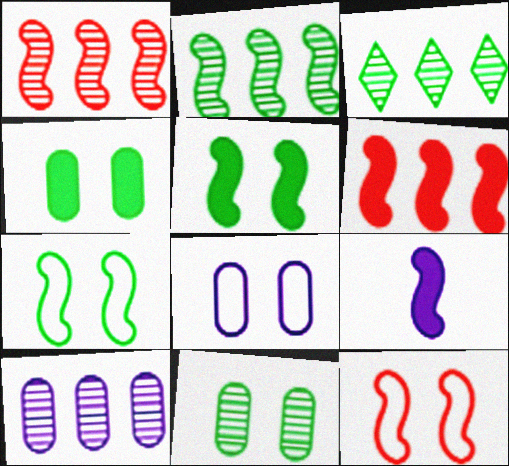[[1, 3, 10], 
[1, 7, 9], 
[2, 9, 12], 
[5, 6, 9]]